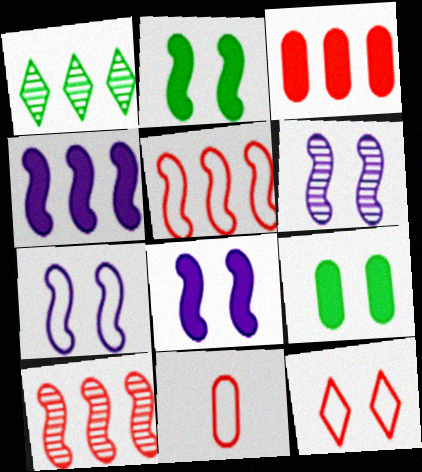[[1, 8, 11], 
[5, 11, 12], 
[6, 7, 8], 
[6, 9, 12]]